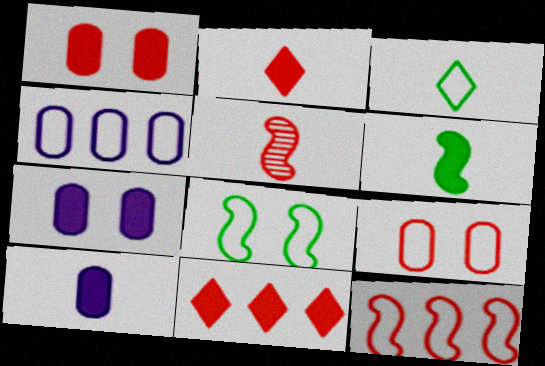[[2, 6, 10], 
[3, 5, 10], 
[5, 9, 11], 
[6, 7, 11]]